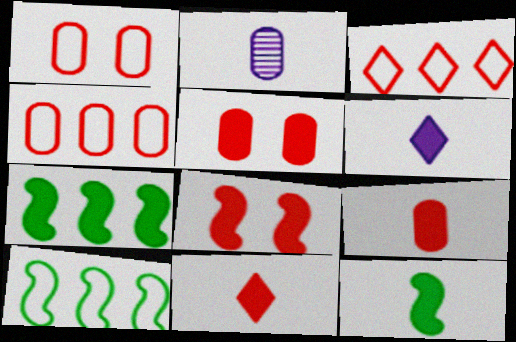[[5, 6, 7], 
[6, 9, 12]]